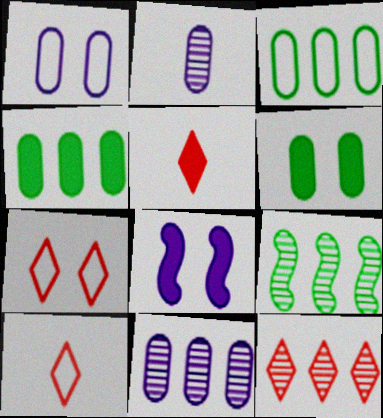[[1, 5, 9], 
[4, 5, 8], 
[5, 7, 12], 
[9, 11, 12]]